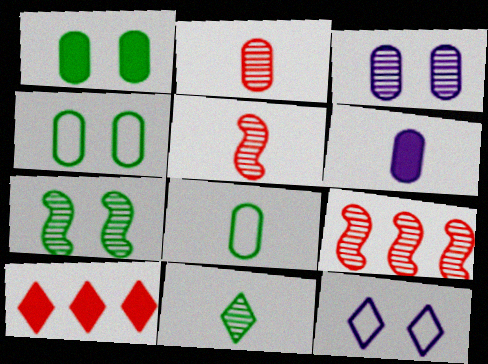[[2, 6, 8], 
[3, 9, 11], 
[10, 11, 12]]